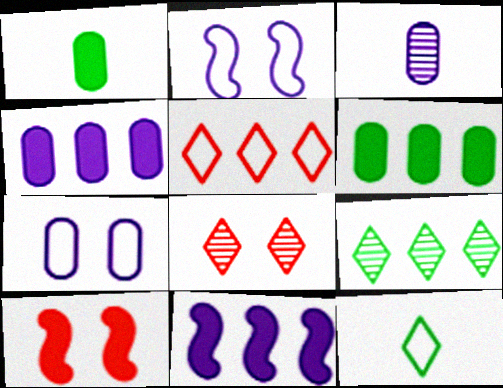[[3, 4, 7]]